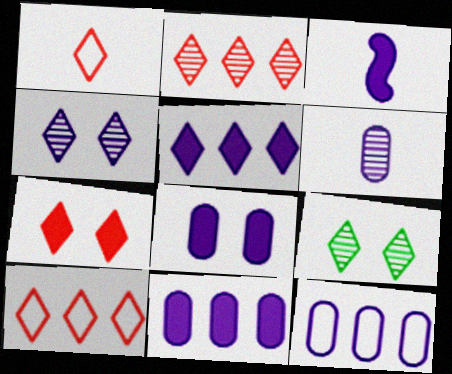[[1, 2, 7], 
[1, 5, 9], 
[3, 4, 12], 
[3, 5, 8], 
[6, 8, 12]]